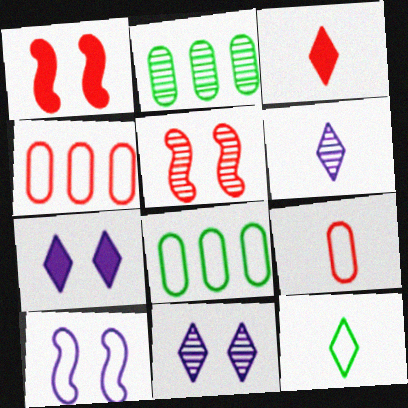[[1, 6, 8], 
[2, 3, 10], 
[2, 5, 6], 
[3, 4, 5], 
[3, 6, 12], 
[4, 10, 12]]